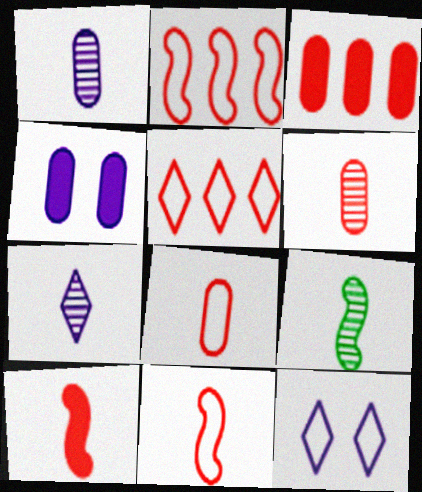[[3, 9, 12], 
[4, 5, 9], 
[6, 7, 9]]